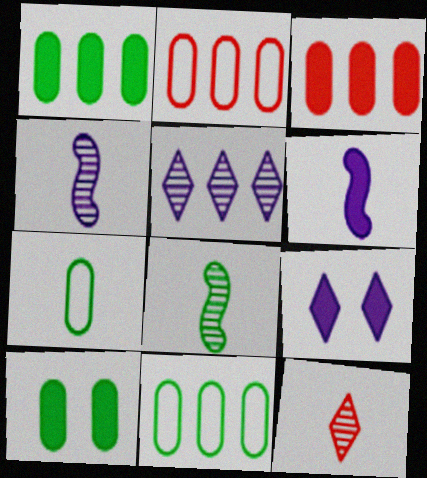[[2, 8, 9], 
[6, 7, 12]]